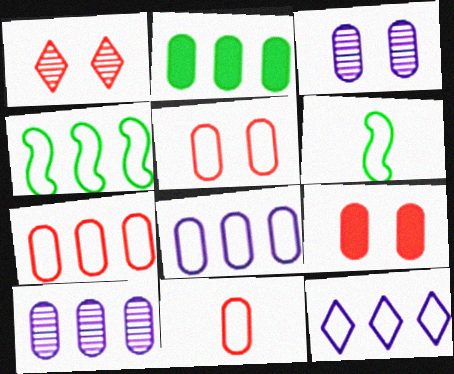[[2, 3, 11], 
[2, 7, 10], 
[4, 7, 12], 
[5, 6, 12], 
[5, 7, 11]]